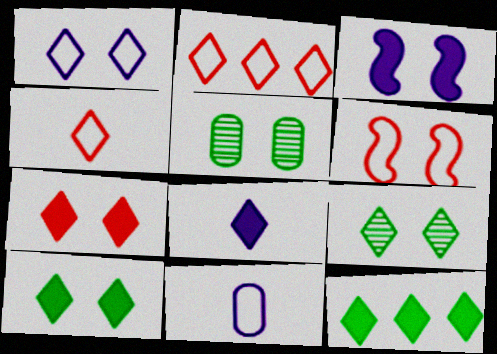[[1, 7, 9], 
[2, 8, 9], 
[7, 8, 12]]